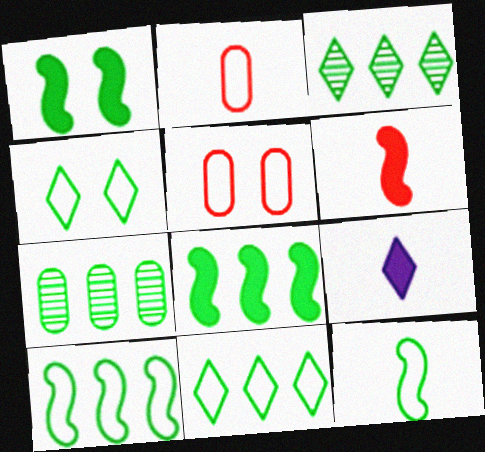[[7, 8, 11]]